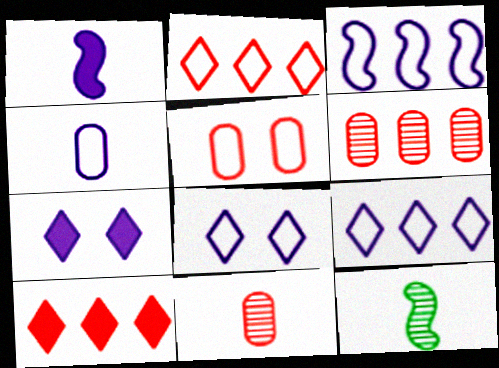[[3, 4, 8]]